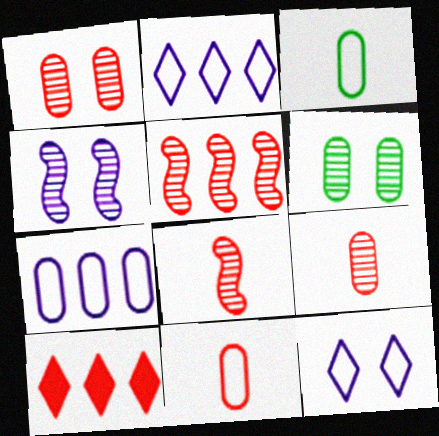[[3, 4, 10]]